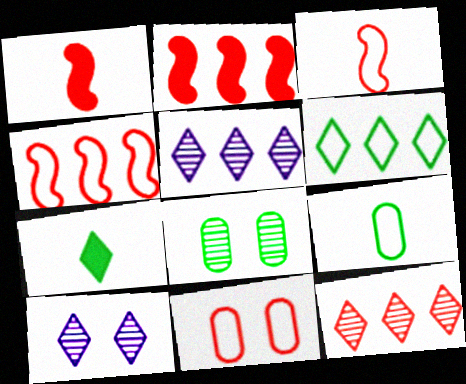[[1, 11, 12], 
[2, 9, 10]]